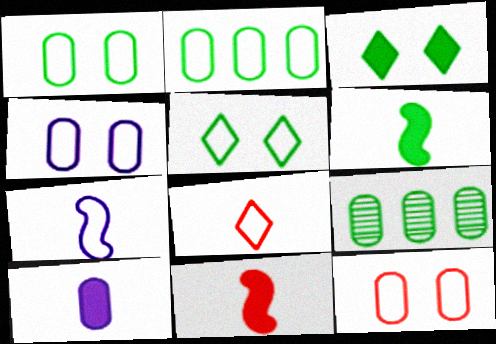[[1, 4, 12], 
[5, 6, 9], 
[9, 10, 12]]